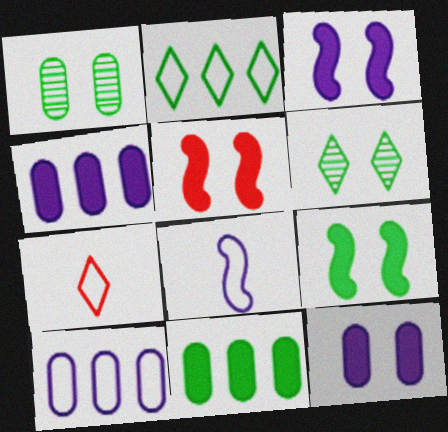[[3, 5, 9]]